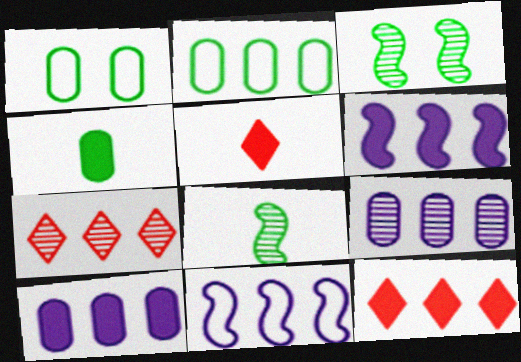[[2, 6, 7]]